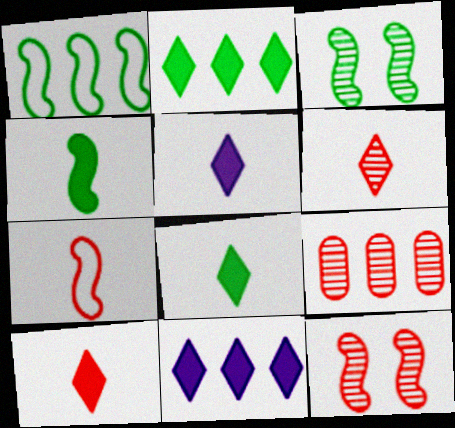[[1, 3, 4], 
[1, 9, 11], 
[5, 8, 10], 
[6, 9, 12]]